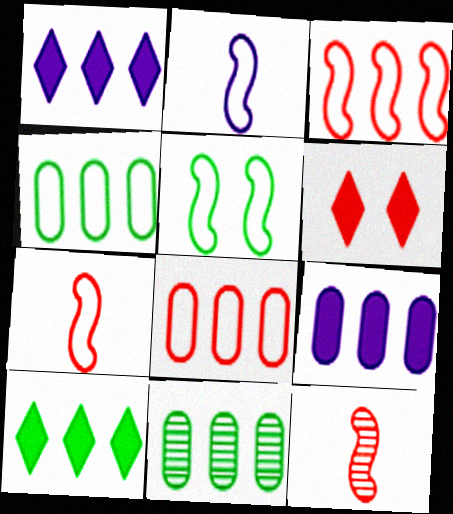[[1, 3, 11], 
[2, 3, 5], 
[2, 6, 11], 
[6, 8, 12], 
[8, 9, 11]]